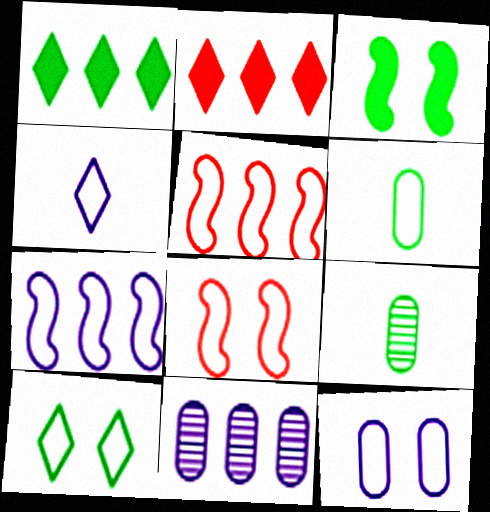[[1, 5, 11], 
[4, 7, 12], 
[8, 10, 12]]